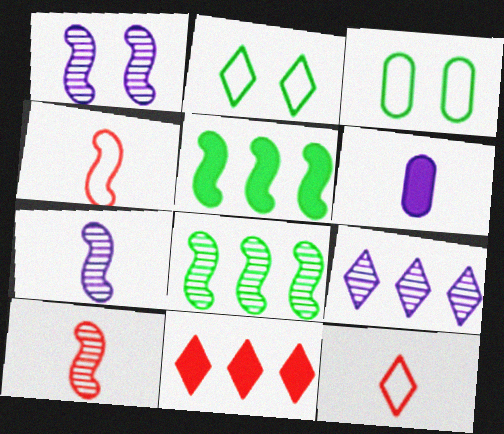[[1, 4, 5], 
[1, 8, 10], 
[3, 7, 11]]